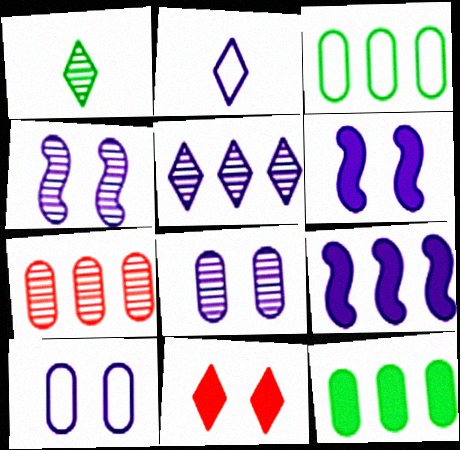[[1, 4, 7], 
[2, 8, 9]]